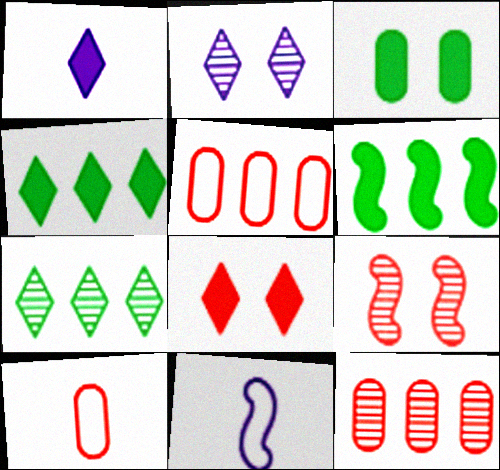[[1, 4, 8], 
[2, 6, 10], 
[6, 9, 11]]